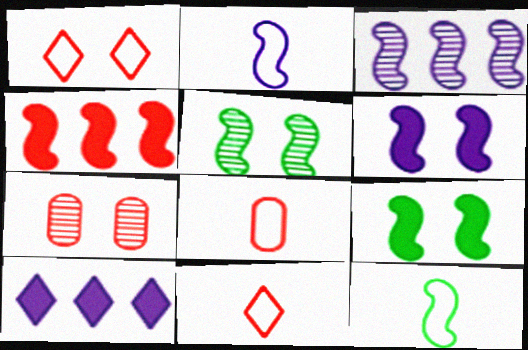[[2, 3, 6], 
[2, 4, 5], 
[4, 7, 11], 
[5, 8, 10], 
[7, 10, 12]]